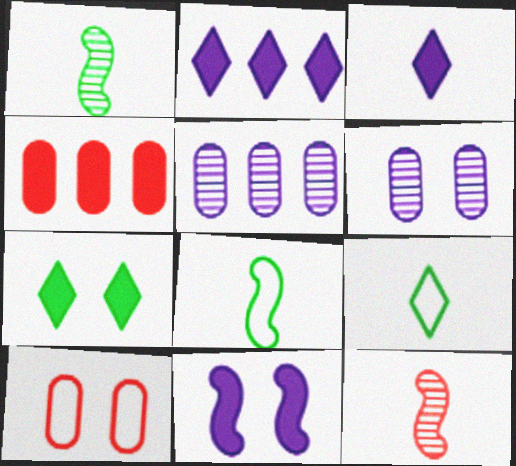[[1, 2, 10]]